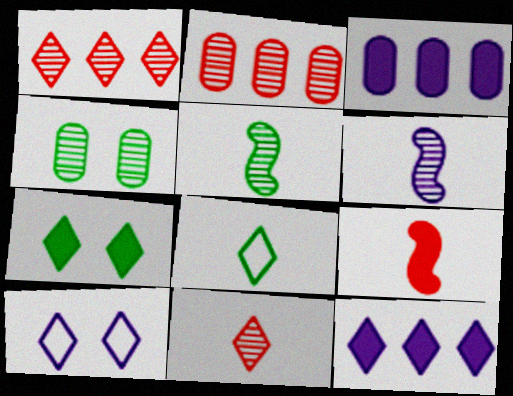[[1, 4, 6], 
[3, 6, 10], 
[3, 7, 9]]